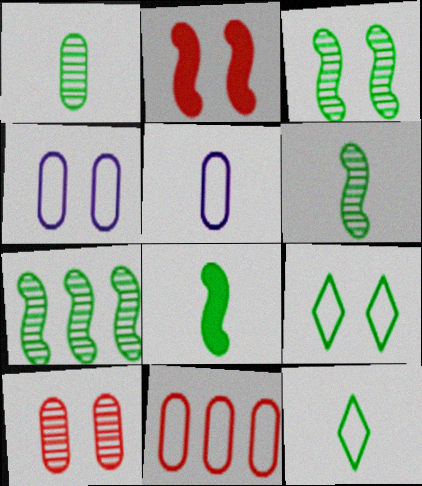[[1, 8, 12], 
[3, 6, 7]]